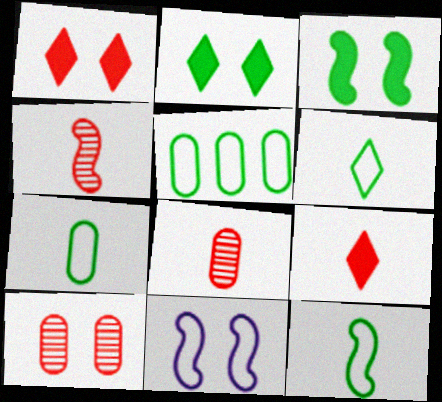[[2, 10, 11], 
[6, 7, 12]]